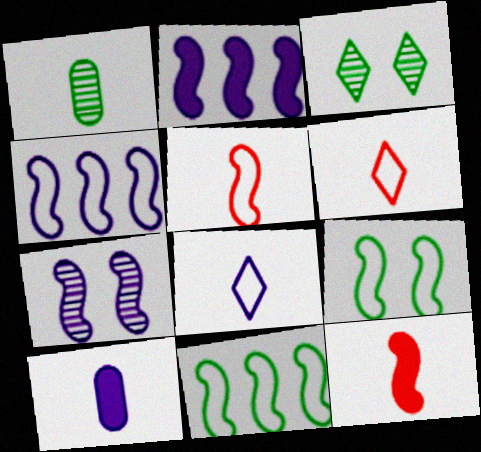[[1, 8, 12], 
[4, 5, 9], 
[7, 11, 12]]